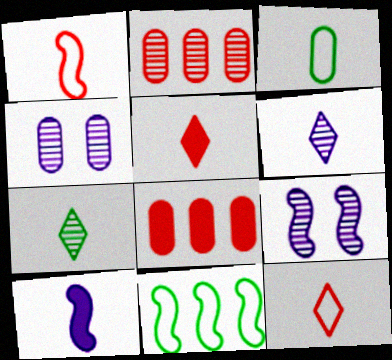[[2, 7, 9], 
[3, 4, 8], 
[4, 5, 11]]